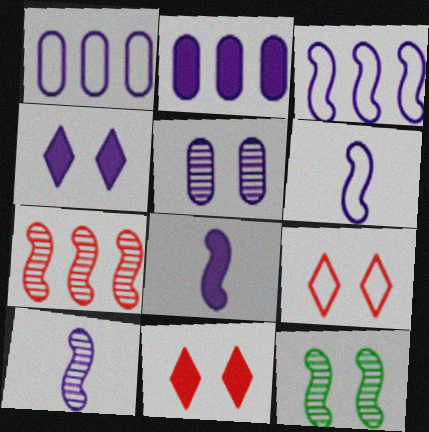[[1, 4, 10], 
[2, 4, 8], 
[6, 8, 10], 
[7, 10, 12]]